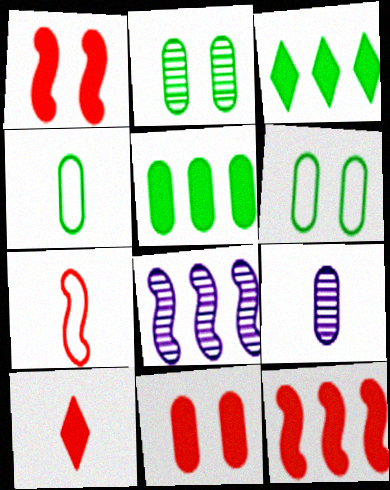[[2, 4, 5], 
[6, 8, 10], 
[10, 11, 12]]